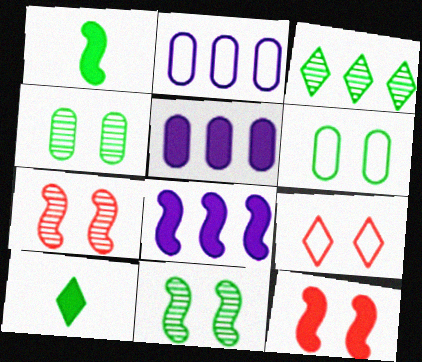[[1, 3, 6], 
[1, 8, 12], 
[2, 7, 10], 
[5, 10, 12]]